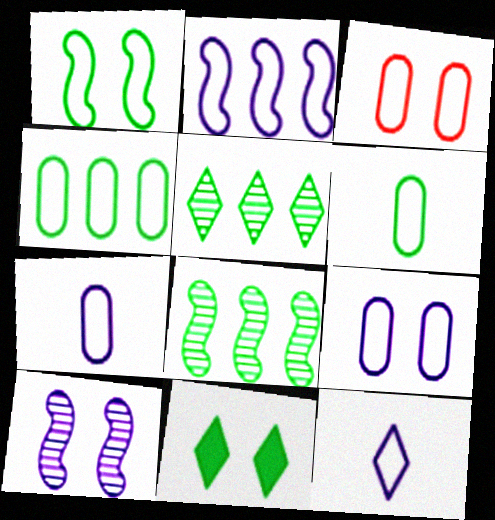[[2, 9, 12], 
[3, 4, 7], 
[3, 10, 11], 
[6, 8, 11]]